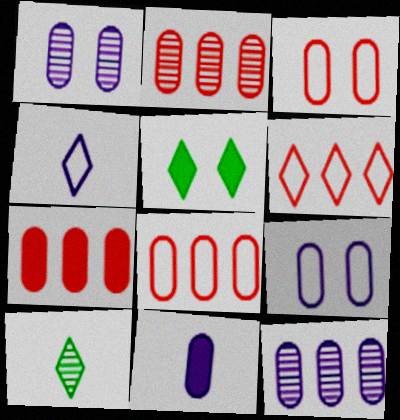[[2, 7, 8], 
[9, 11, 12]]